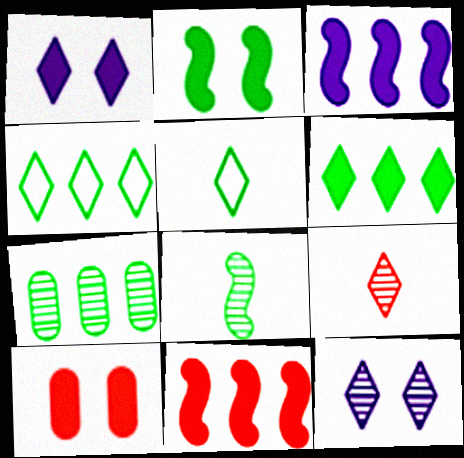[[1, 2, 10], 
[1, 4, 9], 
[2, 5, 7]]